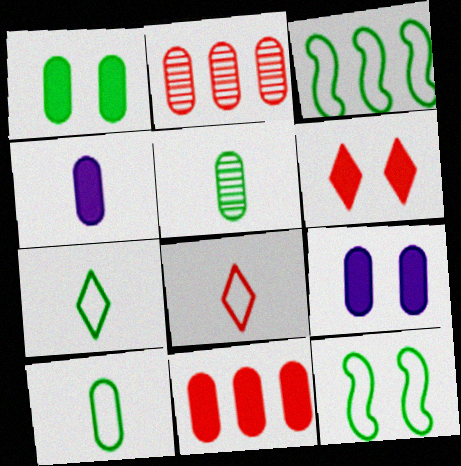[[1, 4, 11], 
[2, 9, 10]]